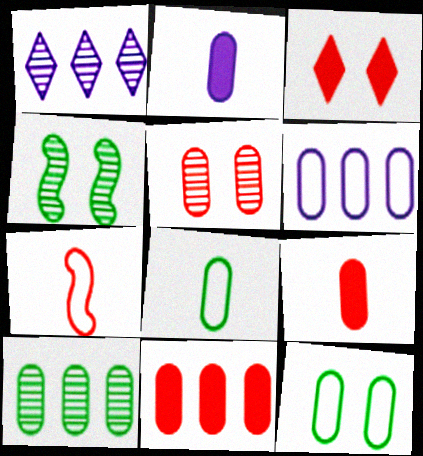[[6, 10, 11]]